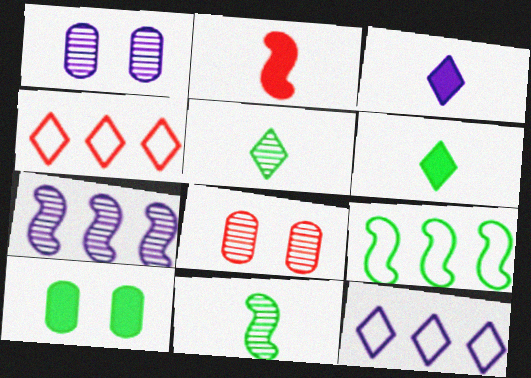[[2, 4, 8], 
[3, 8, 9], 
[5, 7, 8], 
[5, 9, 10]]